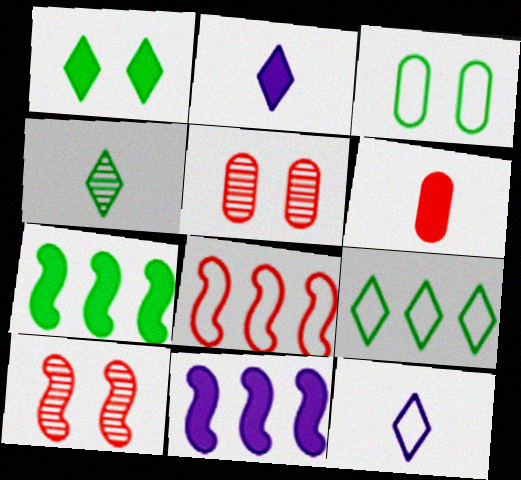[[1, 4, 9], 
[1, 6, 11], 
[3, 4, 7], 
[3, 8, 12], 
[5, 7, 12]]